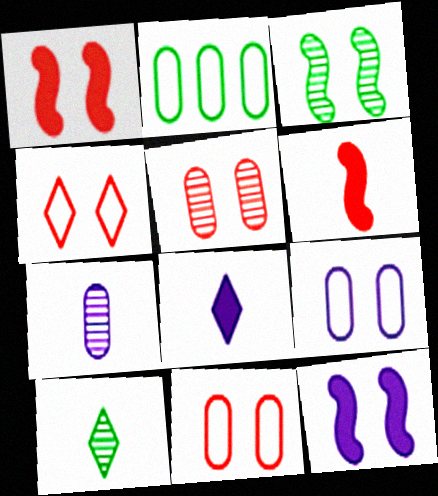[[1, 4, 5]]